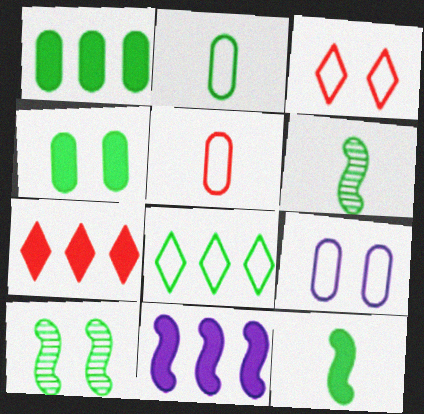[[1, 7, 11], 
[4, 6, 8], 
[6, 7, 9]]